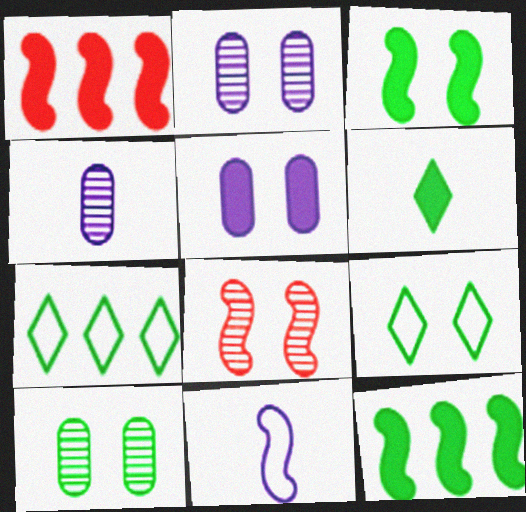[[1, 4, 9], 
[1, 5, 6], 
[3, 9, 10], 
[5, 8, 9], 
[8, 11, 12]]